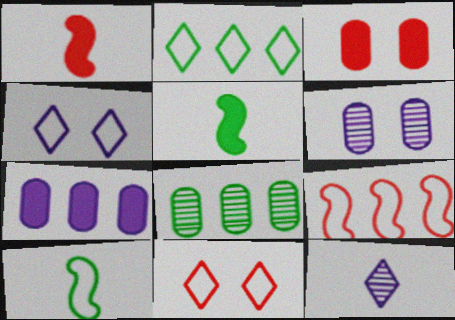[[1, 2, 6], 
[1, 4, 8]]